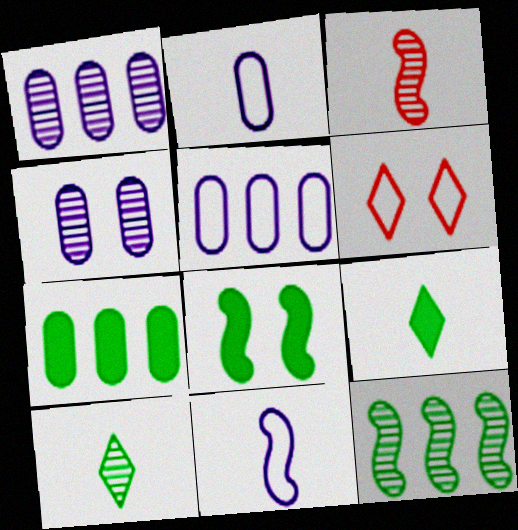[[2, 3, 9], 
[4, 6, 8], 
[7, 8, 9]]